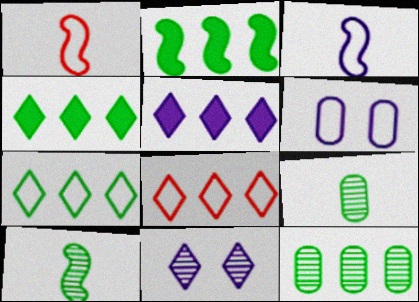[[1, 6, 7], 
[2, 7, 12]]